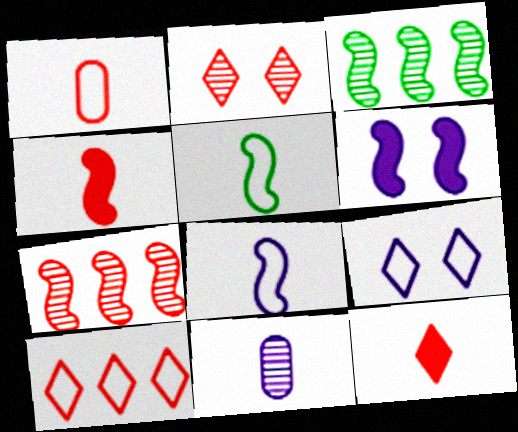[[2, 3, 11], 
[2, 10, 12], 
[5, 6, 7], 
[5, 11, 12]]